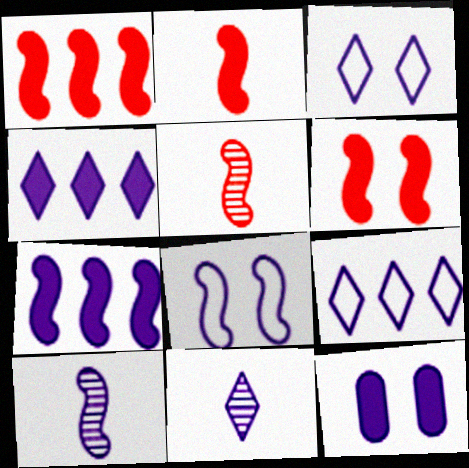[[1, 2, 6], 
[3, 4, 11], 
[7, 8, 10], 
[9, 10, 12]]